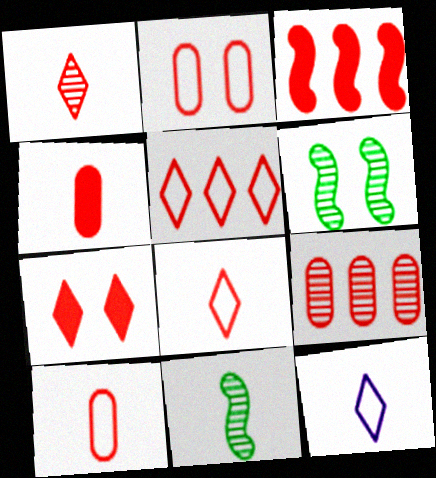[[1, 2, 3], 
[1, 5, 7], 
[2, 4, 9], 
[3, 4, 7], 
[3, 5, 9], 
[4, 11, 12]]